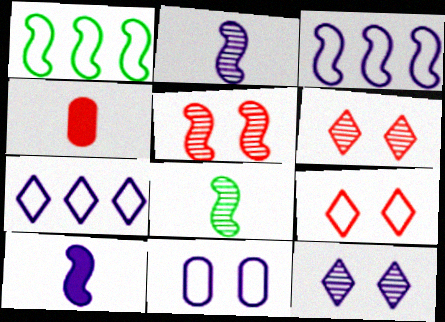[[1, 4, 12], 
[1, 5, 10]]